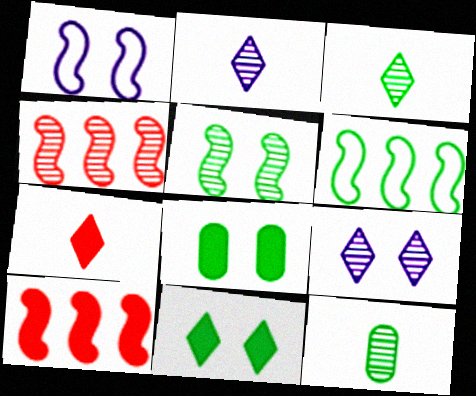[[3, 6, 8], 
[4, 9, 12], 
[6, 11, 12]]